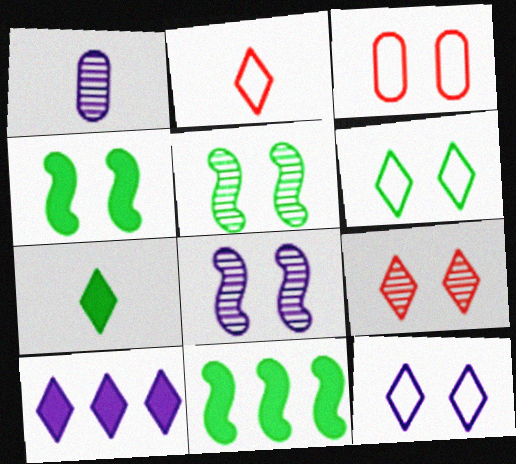[]